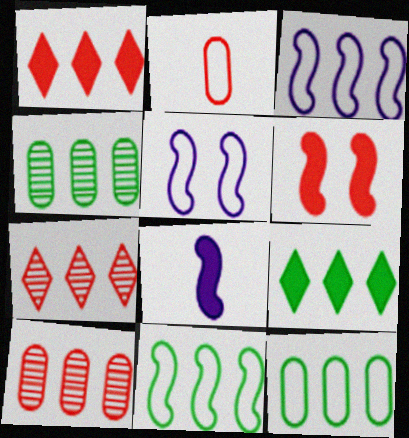[[1, 3, 4], 
[2, 6, 7], 
[3, 9, 10], 
[4, 9, 11]]